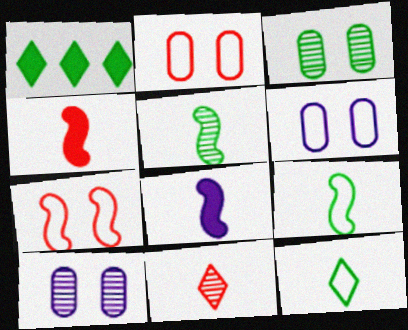[[1, 3, 9]]